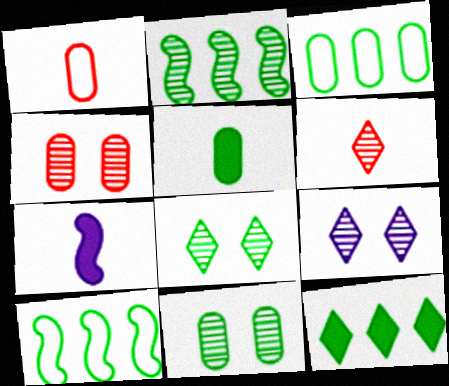[[2, 3, 12], 
[3, 5, 11], 
[5, 8, 10]]